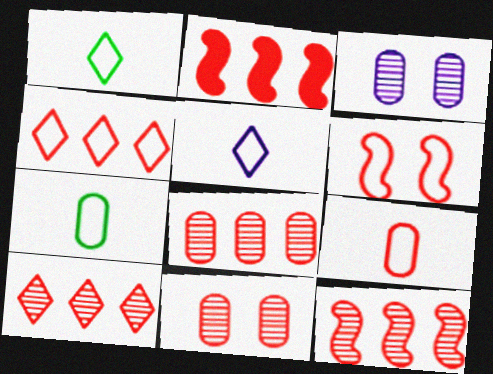[[1, 2, 3], 
[2, 4, 8], 
[4, 6, 9], 
[8, 10, 12]]